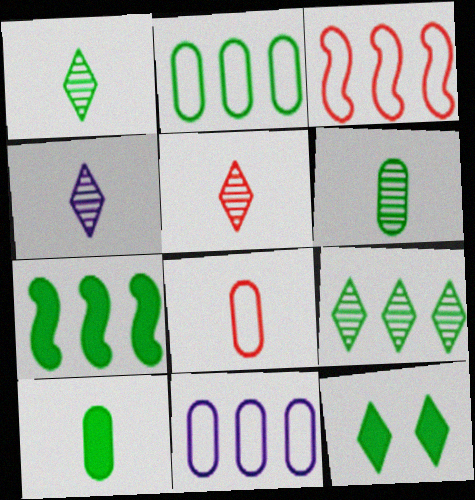[[1, 4, 5], 
[2, 7, 9], 
[7, 10, 12]]